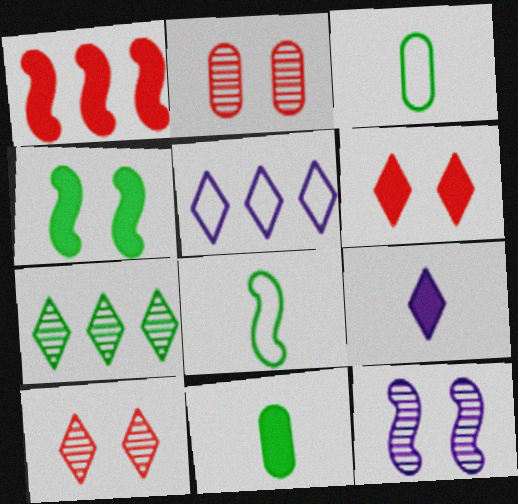[[1, 8, 12], 
[3, 4, 7]]